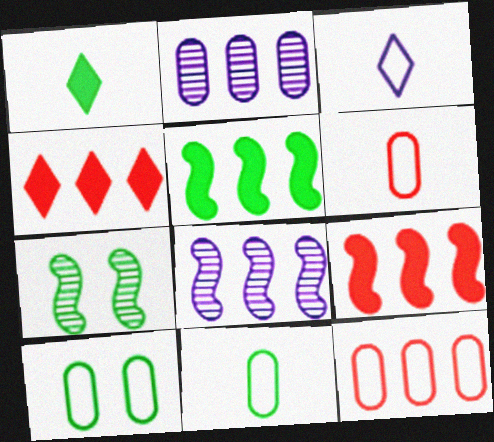[]